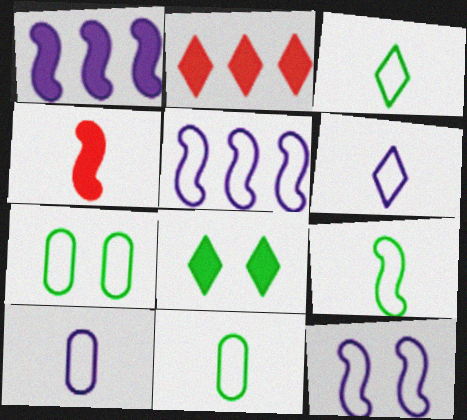[[3, 9, 11]]